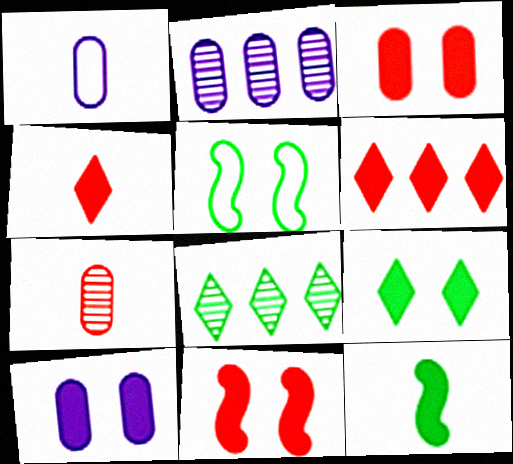[[1, 2, 10], 
[1, 8, 11], 
[2, 4, 5], 
[6, 10, 12], 
[9, 10, 11]]